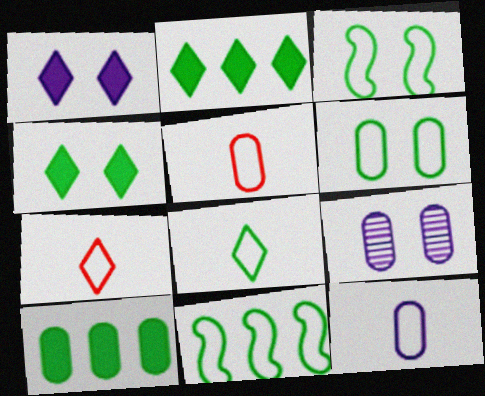[[5, 9, 10], 
[6, 8, 11]]